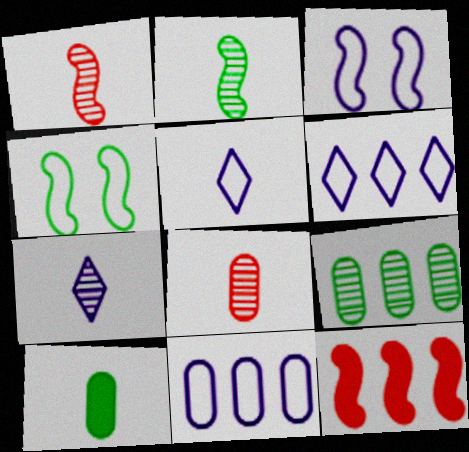[[1, 5, 10], 
[2, 3, 12], 
[2, 7, 8], 
[3, 5, 11], 
[6, 9, 12]]